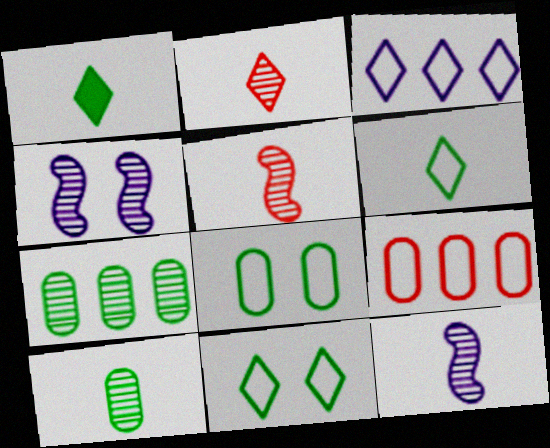[[1, 4, 9], 
[2, 4, 7], 
[2, 10, 12]]